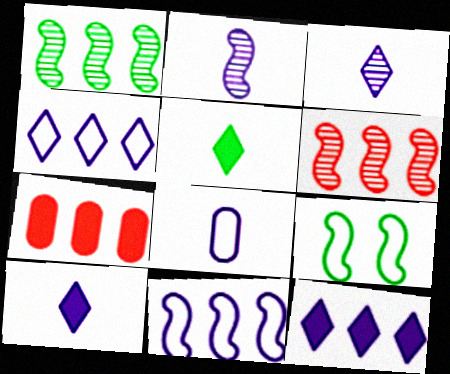[[1, 4, 7], 
[2, 8, 10], 
[3, 7, 9]]